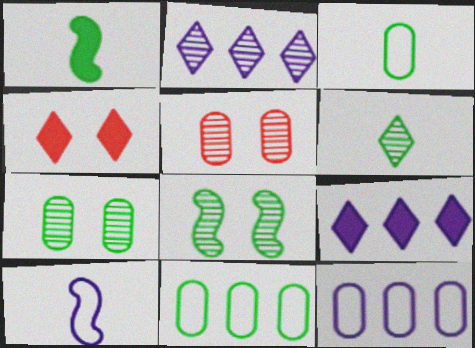[[1, 3, 6]]